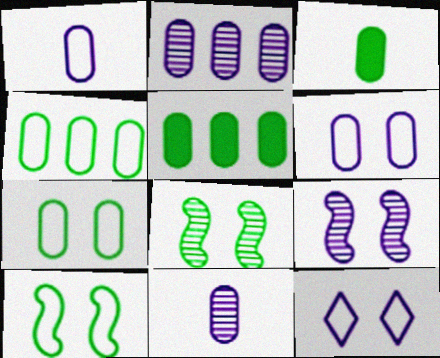[]